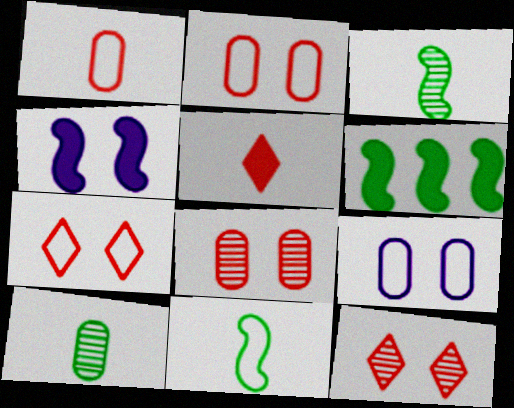[]